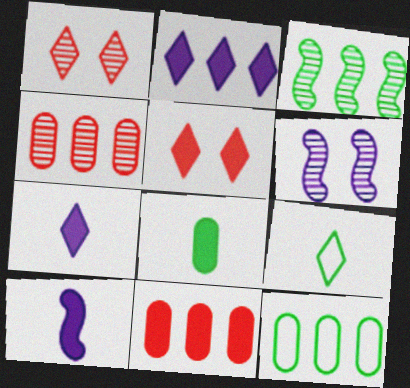[[1, 2, 9], 
[1, 10, 12], 
[6, 9, 11]]